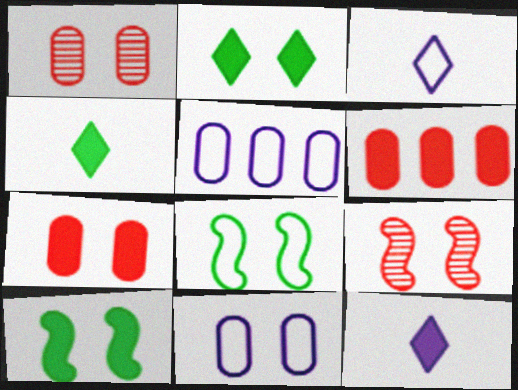[[2, 9, 11], 
[4, 5, 9], 
[6, 10, 12]]